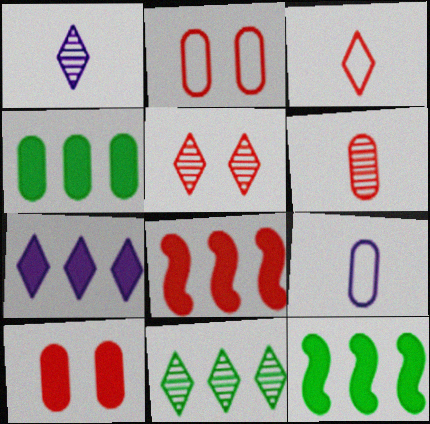[[1, 2, 12], 
[1, 5, 11], 
[4, 7, 8], 
[5, 9, 12]]